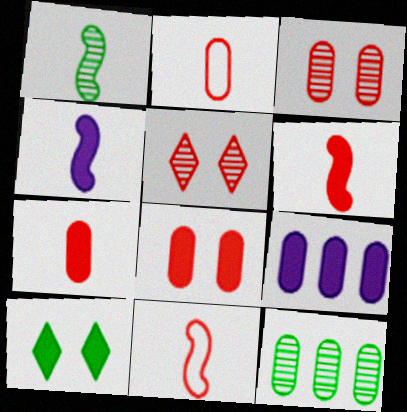[[1, 4, 11], 
[6, 9, 10]]